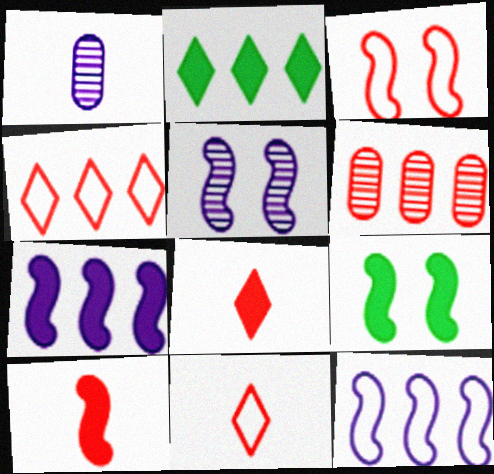[[1, 2, 3], 
[1, 4, 9], 
[2, 6, 12], 
[3, 5, 9], 
[3, 6, 8], 
[7, 9, 10]]